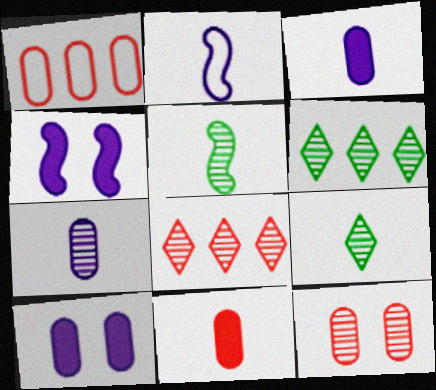[[1, 4, 9], 
[1, 11, 12], 
[2, 9, 11]]